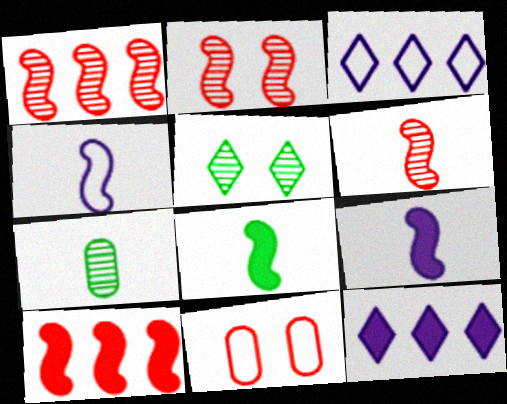[[1, 2, 6], 
[4, 6, 8]]